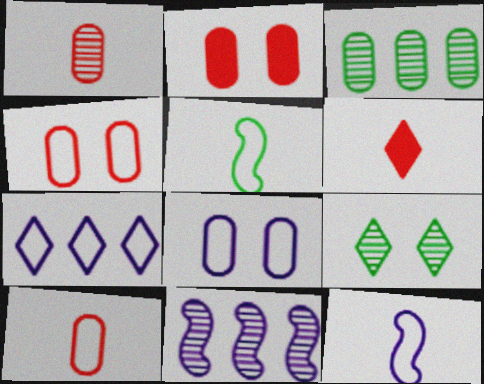[[1, 9, 11], 
[4, 5, 7], 
[6, 7, 9], 
[7, 8, 12]]